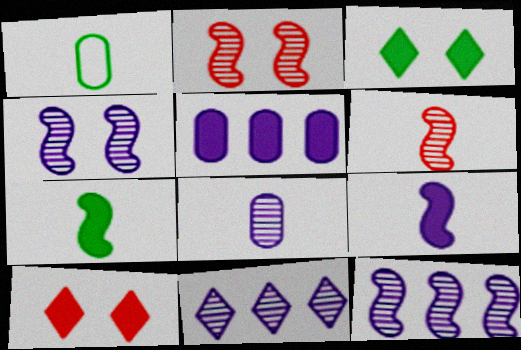[[1, 10, 12], 
[4, 8, 11], 
[5, 7, 10]]